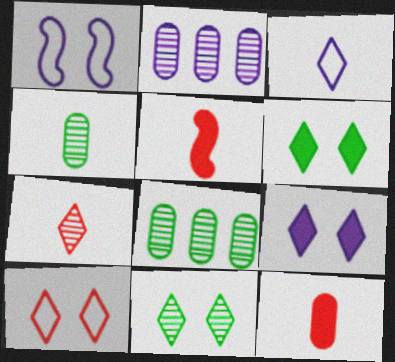[[3, 4, 5], 
[9, 10, 11]]